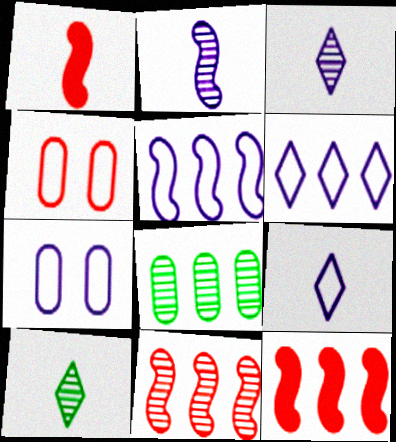[[5, 7, 9], 
[6, 8, 12], 
[7, 10, 12]]